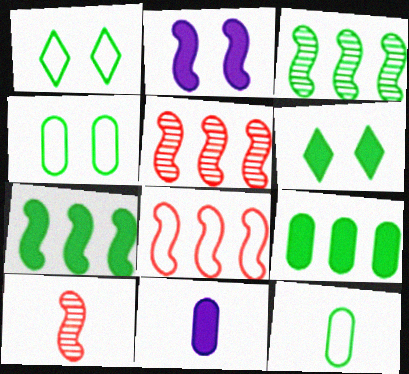[[1, 5, 11], 
[3, 6, 12]]